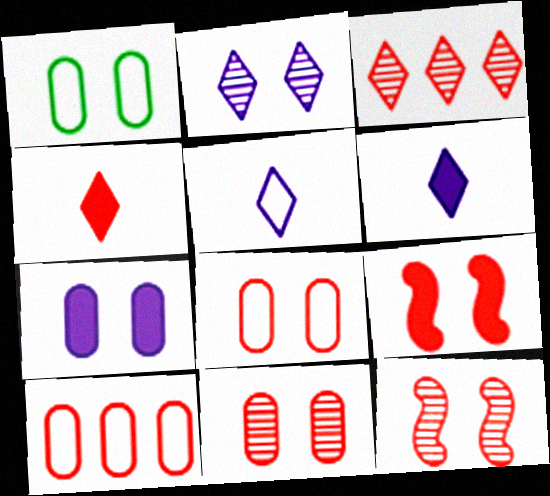[[1, 2, 9], 
[1, 7, 11], 
[4, 10, 12]]